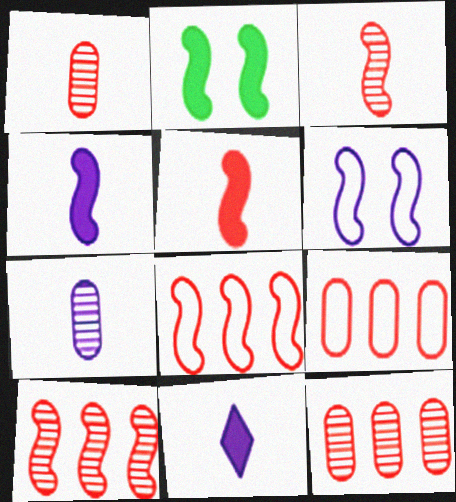[]